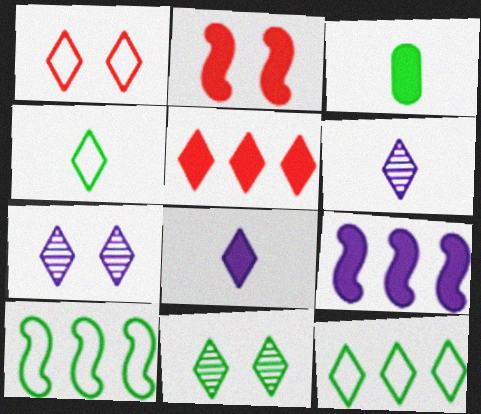[[3, 10, 11], 
[4, 5, 7]]